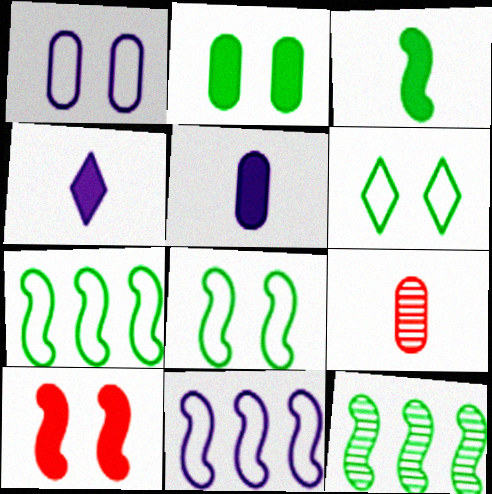[[3, 8, 12]]